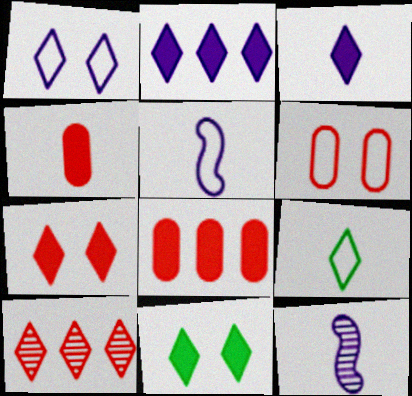[[4, 9, 12]]